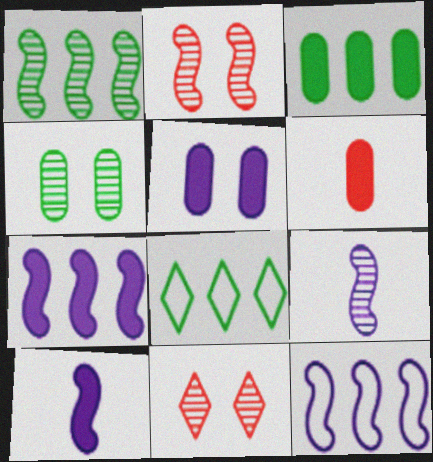[[1, 2, 9], 
[1, 3, 8], 
[3, 5, 6]]